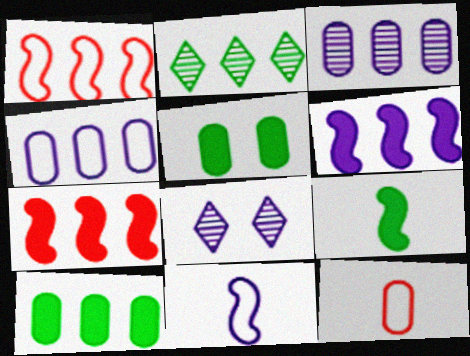[[2, 4, 7], 
[3, 5, 12]]